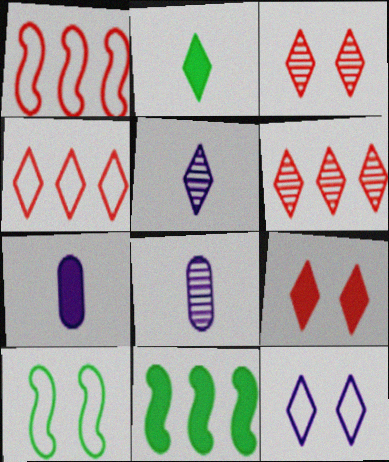[[2, 6, 12], 
[6, 7, 10], 
[7, 9, 11]]